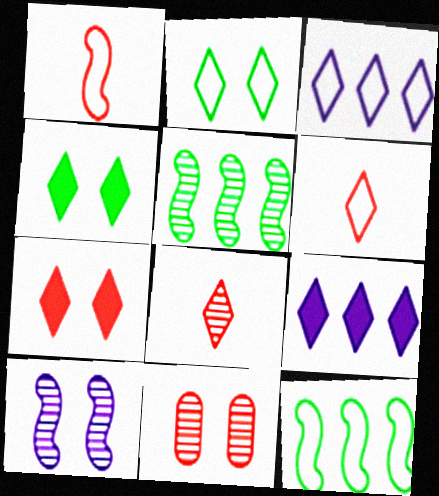[[2, 3, 6], 
[2, 8, 9], 
[3, 4, 8]]